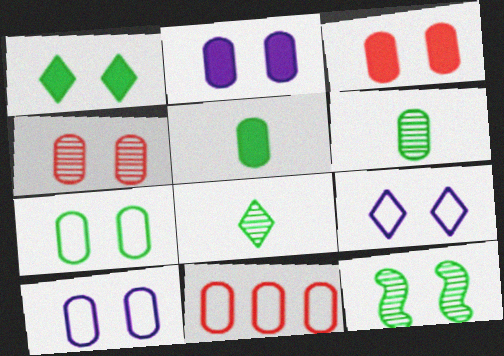[[1, 7, 12], 
[2, 4, 7], 
[2, 6, 11], 
[3, 9, 12]]